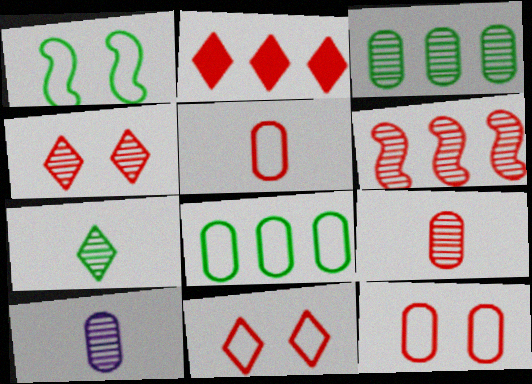[[1, 2, 10], 
[4, 6, 9]]